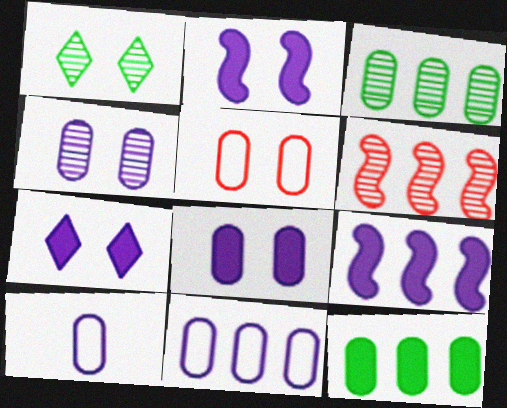[[1, 2, 5], 
[2, 7, 8]]